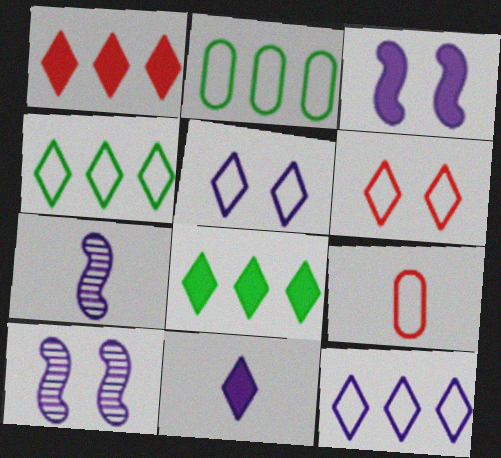[[8, 9, 10]]